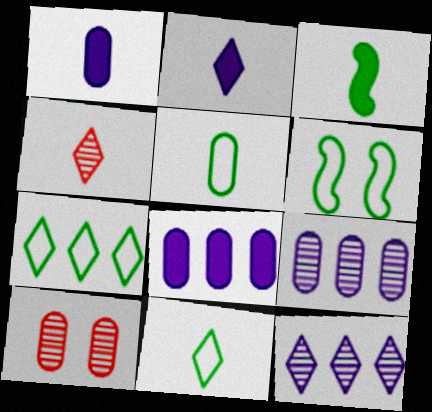[[2, 4, 11], 
[4, 6, 8], 
[5, 6, 7], 
[5, 8, 10]]